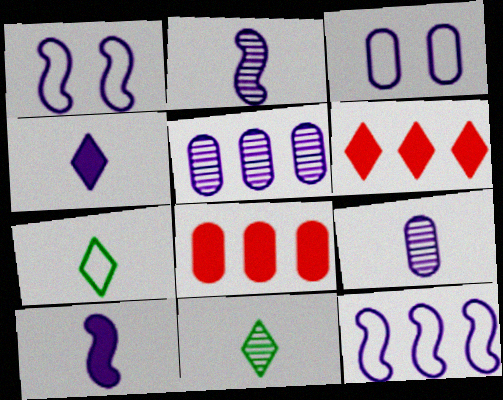[[1, 4, 5], 
[1, 8, 11]]